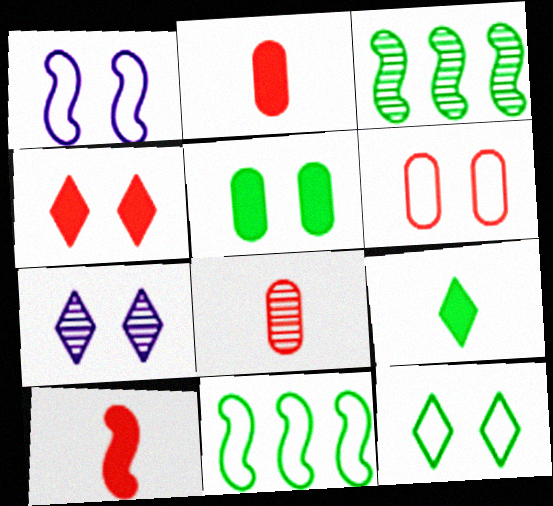[[1, 3, 10], 
[1, 6, 12], 
[2, 7, 11], 
[3, 7, 8], 
[4, 7, 12]]